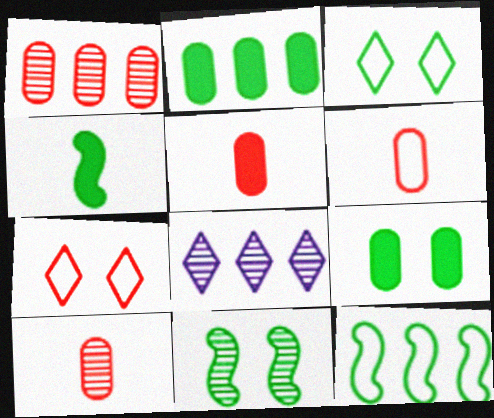[[3, 9, 11], 
[4, 11, 12], 
[5, 6, 10], 
[8, 10, 11]]